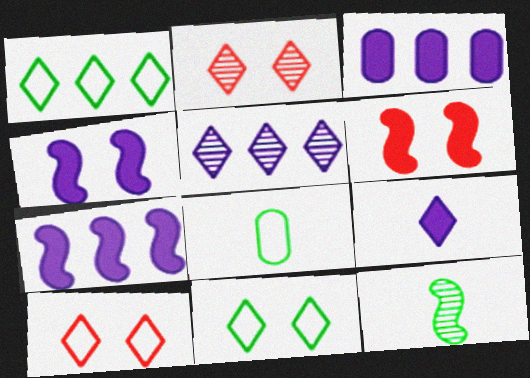[[1, 2, 9], 
[2, 7, 8], 
[3, 4, 9], 
[3, 10, 12], 
[5, 6, 8]]